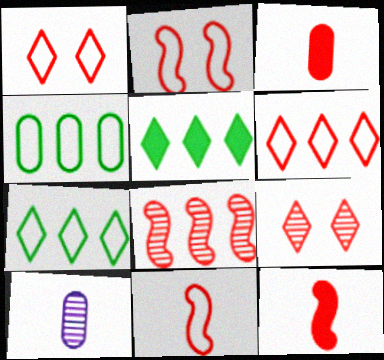[[1, 3, 8], 
[2, 5, 10], 
[2, 8, 12]]